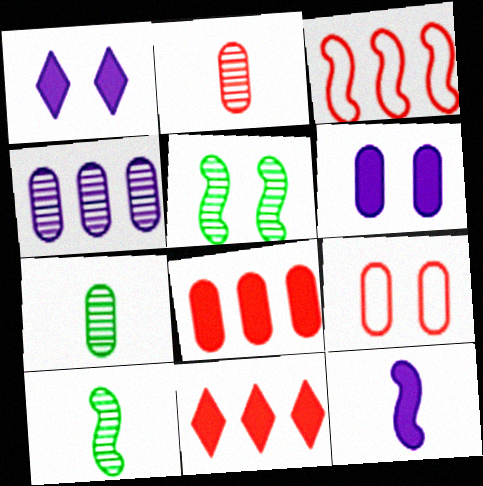[[1, 3, 7], 
[1, 5, 9], 
[2, 8, 9], 
[3, 5, 12]]